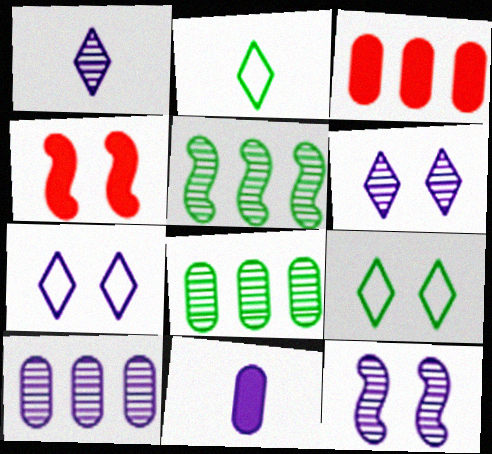[[1, 10, 12], 
[2, 3, 12], 
[2, 4, 10]]